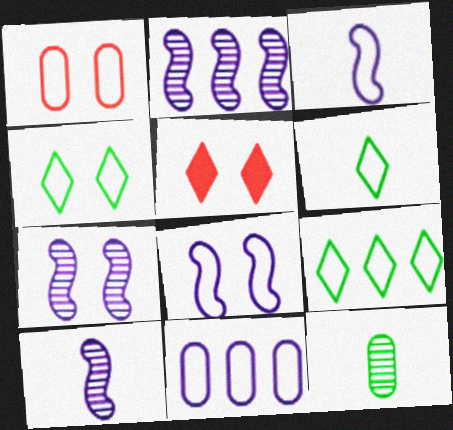[[1, 3, 9], 
[1, 4, 8], 
[2, 7, 10], 
[4, 6, 9]]